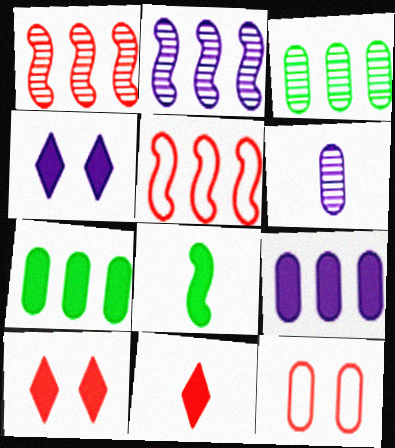[[1, 11, 12], 
[6, 7, 12], 
[8, 9, 10]]